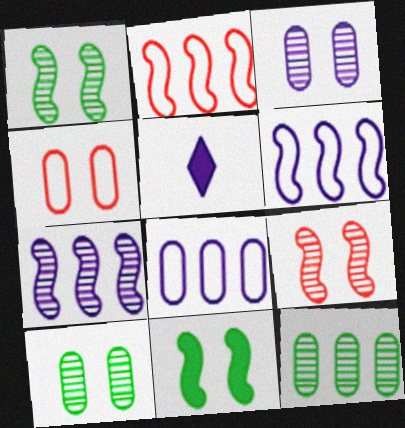[[2, 5, 10], 
[3, 5, 6]]